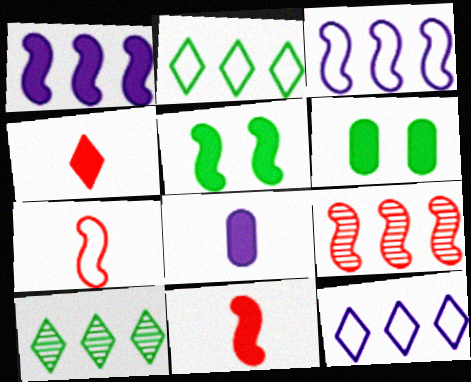[[1, 4, 6], 
[1, 5, 11]]